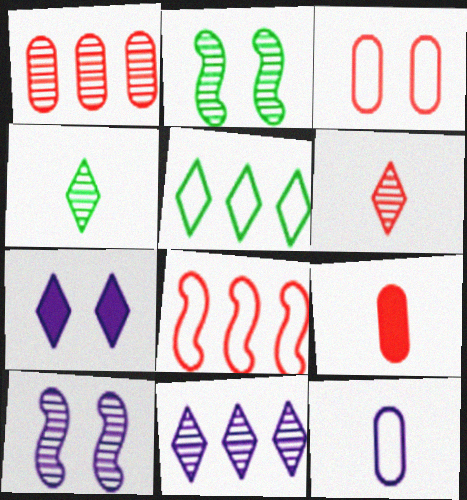[[1, 3, 9], 
[1, 4, 10], 
[2, 3, 7], 
[5, 6, 7], 
[5, 9, 10]]